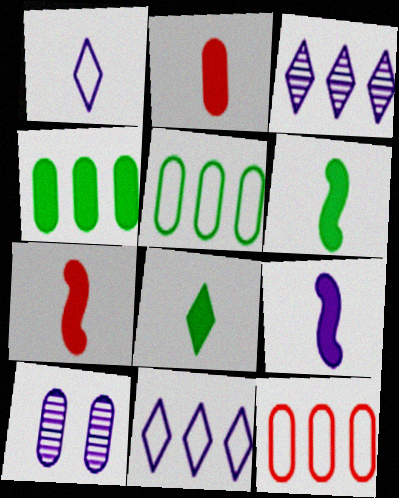[[2, 5, 10], 
[2, 8, 9], 
[6, 7, 9], 
[9, 10, 11]]